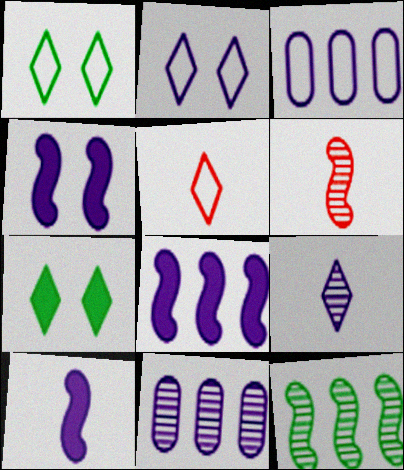[[2, 10, 11], 
[3, 4, 9], 
[3, 6, 7], 
[4, 8, 10]]